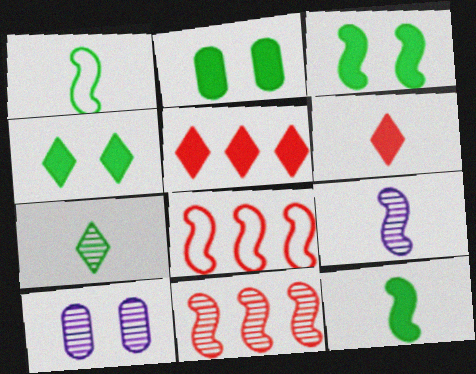[[1, 5, 10], 
[2, 3, 4], 
[3, 8, 9], 
[7, 10, 11]]